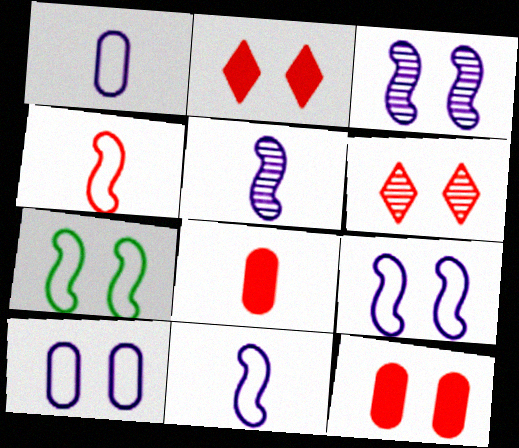[]